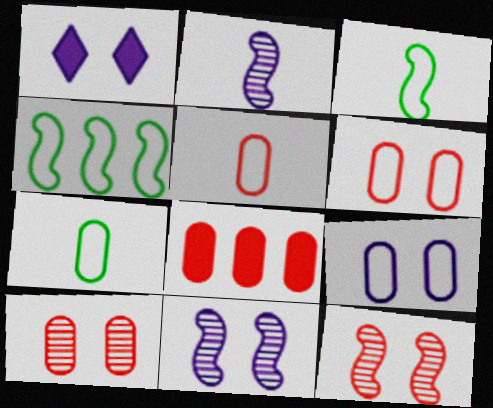[[1, 9, 11], 
[5, 8, 10]]